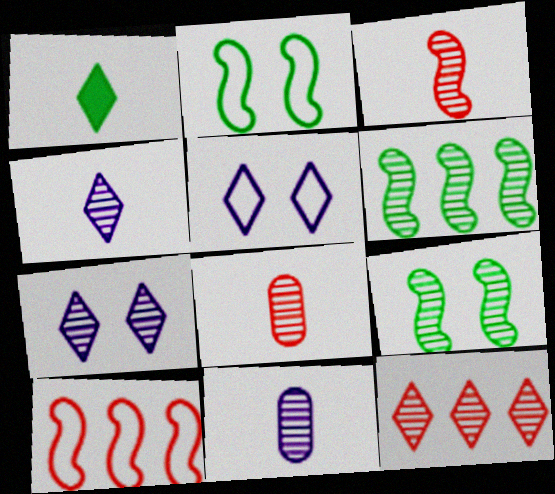[[1, 5, 12], 
[6, 7, 8], 
[9, 11, 12]]